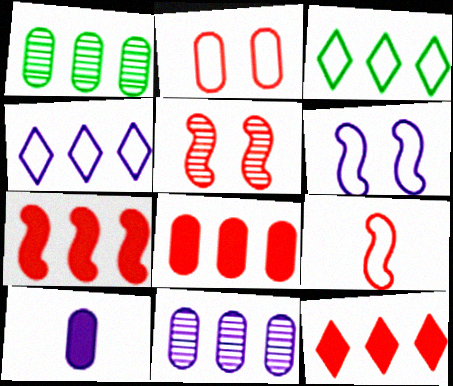[[1, 2, 10], 
[1, 4, 7], 
[3, 5, 10], 
[3, 7, 11], 
[5, 7, 9], 
[7, 8, 12]]